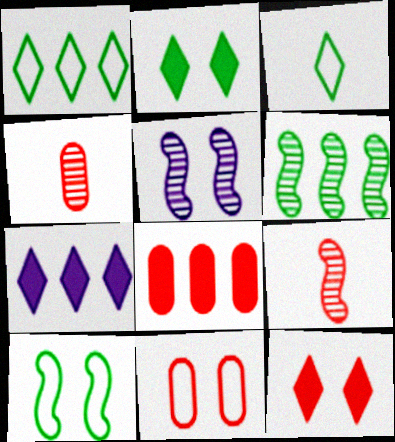[[2, 5, 11], 
[3, 5, 8], 
[4, 7, 10], 
[4, 8, 11], 
[5, 6, 9]]